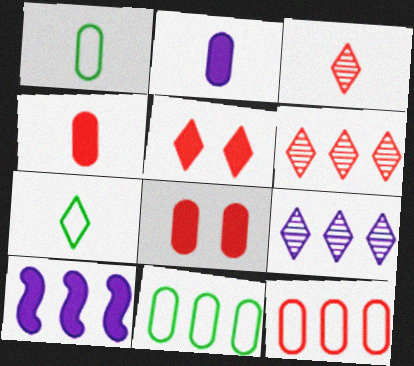[[5, 7, 9], 
[6, 10, 11]]